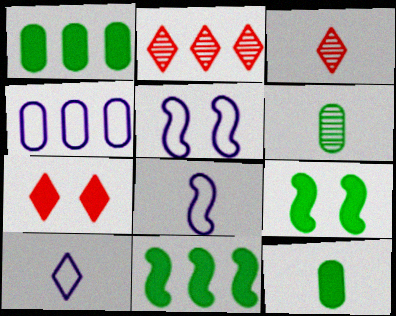[[1, 3, 5], 
[2, 4, 11], 
[2, 5, 12], 
[3, 4, 9], 
[3, 8, 12], 
[4, 5, 10]]